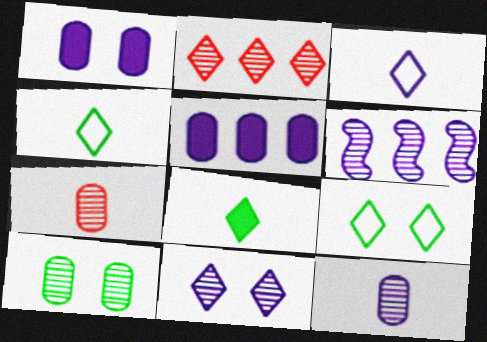[[1, 3, 6], 
[6, 11, 12]]